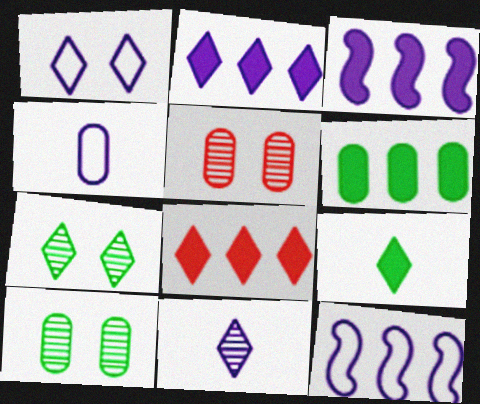[[1, 2, 11], 
[1, 4, 12], 
[3, 6, 8], 
[4, 5, 6], 
[5, 9, 12]]